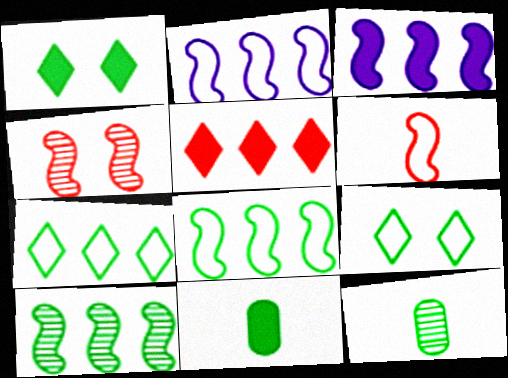[[1, 8, 12], 
[9, 10, 11]]